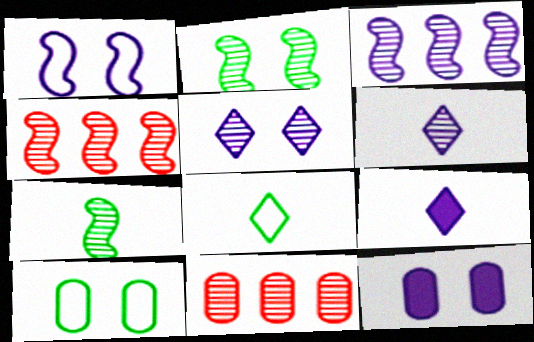[[1, 5, 12], 
[2, 6, 11], 
[4, 8, 12], 
[4, 9, 10], 
[5, 7, 11]]